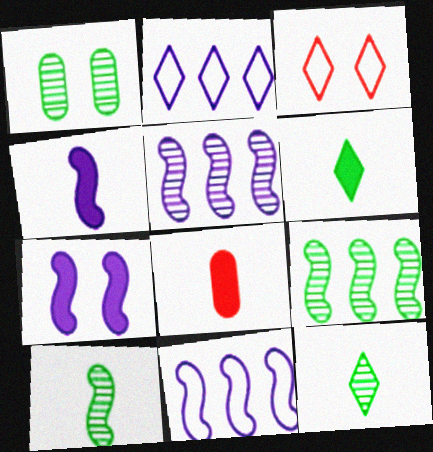[[1, 3, 7], 
[1, 9, 12], 
[4, 6, 8]]